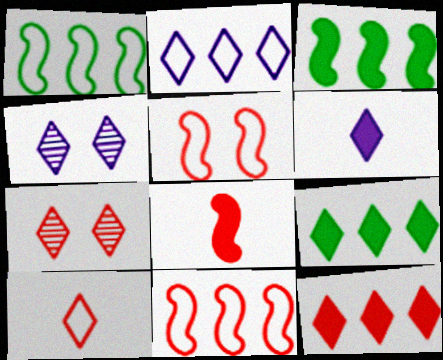[[2, 4, 6], 
[4, 9, 10], 
[7, 10, 12]]